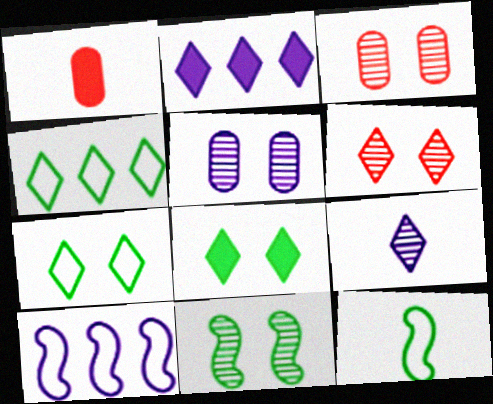[[1, 9, 12], 
[2, 3, 12], 
[5, 6, 11]]